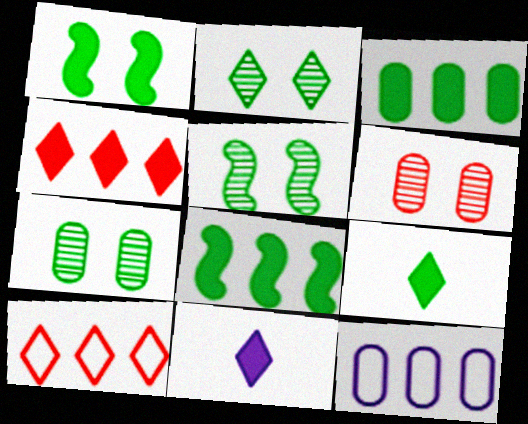[[1, 3, 9], 
[2, 5, 7], 
[2, 10, 11]]